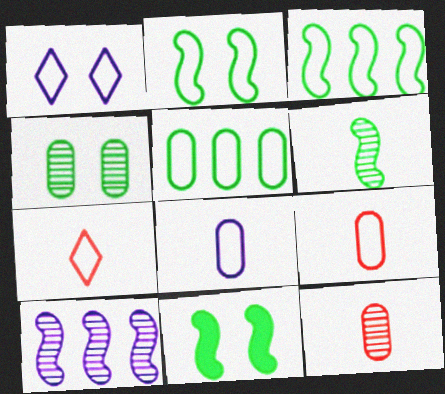[[1, 3, 9], 
[3, 6, 11]]